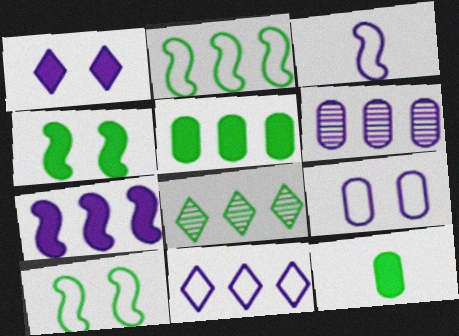[[1, 3, 6], 
[2, 5, 8], 
[3, 9, 11], 
[6, 7, 11], 
[8, 10, 12]]